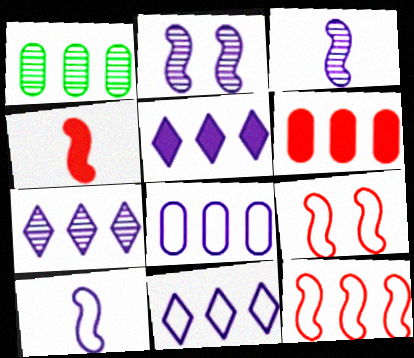[[1, 5, 12], 
[1, 6, 8], 
[5, 7, 11]]